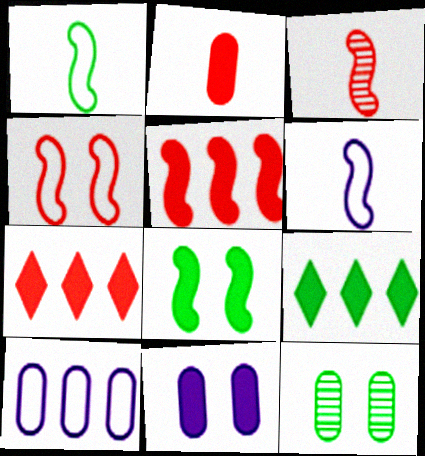[[1, 9, 12], 
[2, 10, 12], 
[3, 4, 5], 
[6, 7, 12]]